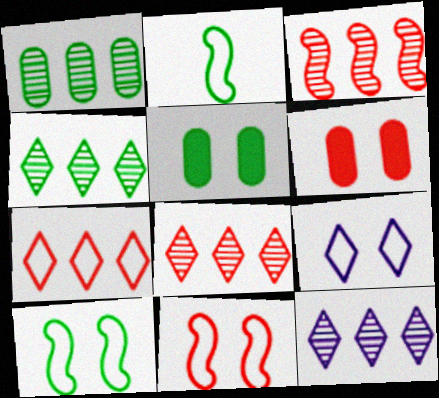[[1, 3, 12], 
[2, 4, 5], 
[2, 6, 12], 
[4, 8, 12]]